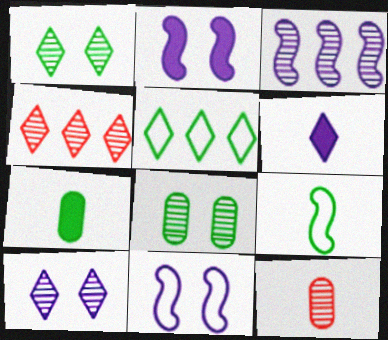[[1, 3, 12], 
[2, 5, 12], 
[4, 7, 11], 
[6, 9, 12]]